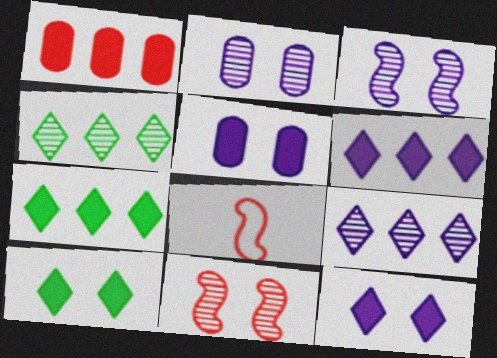[[2, 7, 8], 
[4, 5, 8]]